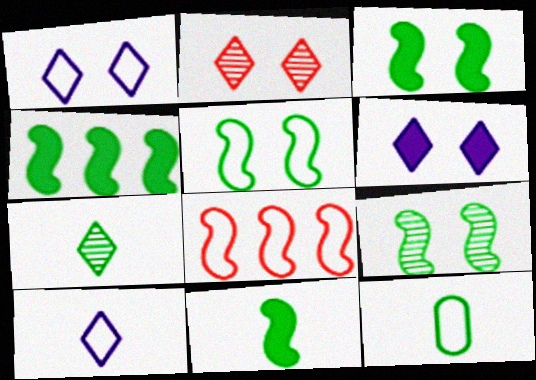[[1, 8, 12], 
[3, 4, 11], 
[3, 5, 9], 
[7, 11, 12]]